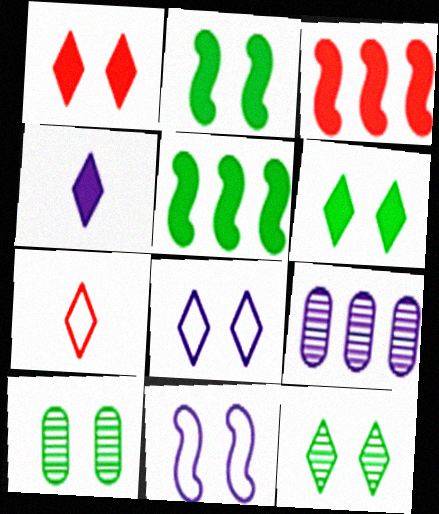[[1, 8, 12], 
[1, 10, 11], 
[2, 7, 9], 
[4, 9, 11]]